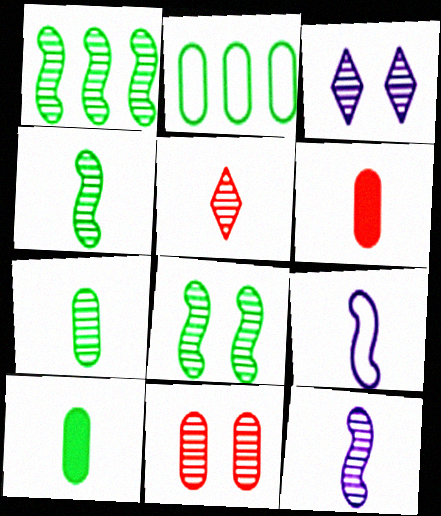[[1, 4, 8], 
[3, 8, 11], 
[5, 7, 12], 
[5, 9, 10]]